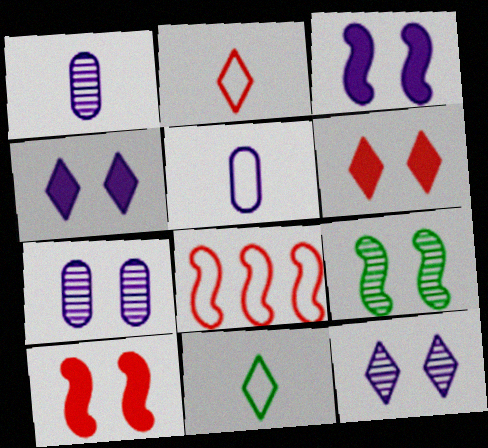[]